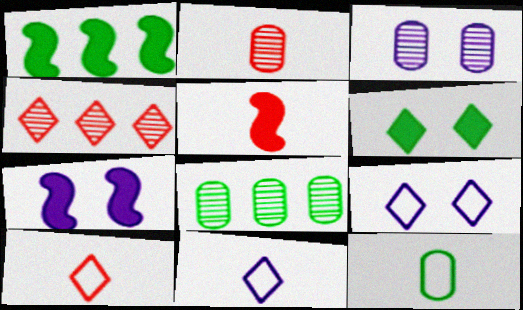[[1, 2, 9], 
[1, 3, 10], 
[1, 5, 7], 
[2, 3, 8], 
[2, 5, 10], 
[3, 7, 9], 
[4, 6, 11], 
[4, 7, 12], 
[5, 8, 9], 
[7, 8, 10]]